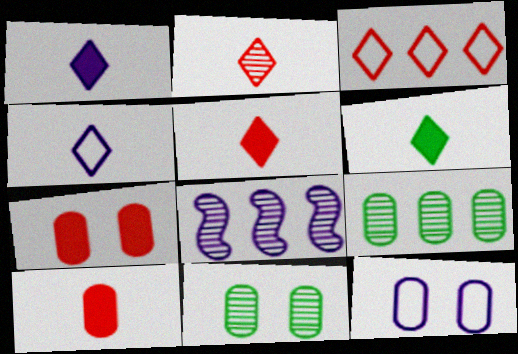[[1, 5, 6], 
[1, 8, 12], 
[2, 4, 6], 
[2, 8, 11], 
[7, 11, 12], 
[9, 10, 12]]